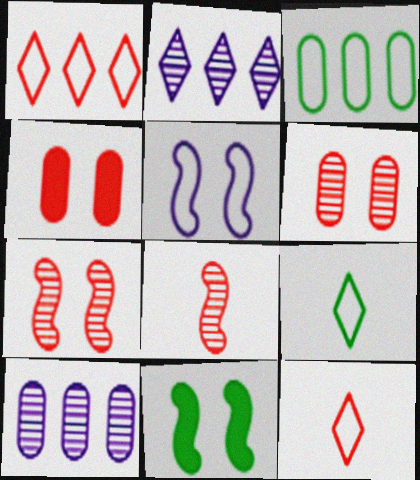[[1, 4, 8], 
[3, 5, 12], 
[5, 7, 11], 
[10, 11, 12]]